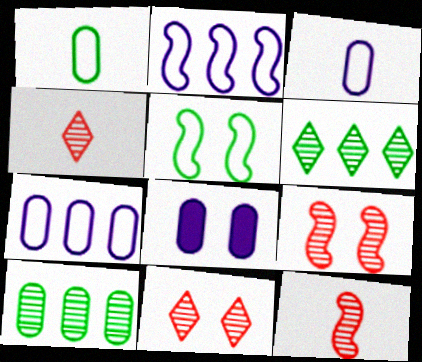[[5, 8, 11]]